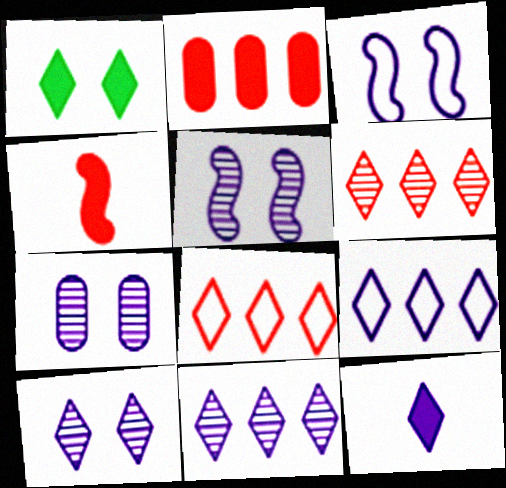[[5, 7, 10], 
[9, 10, 12]]